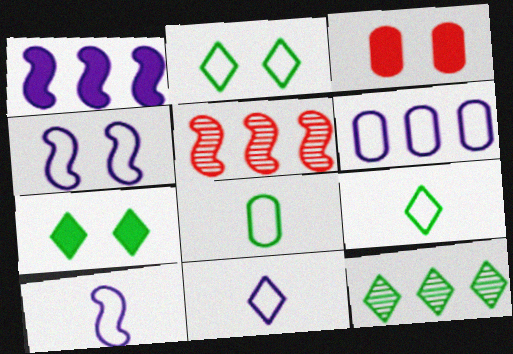[[3, 10, 12], 
[4, 6, 11], 
[7, 9, 12]]